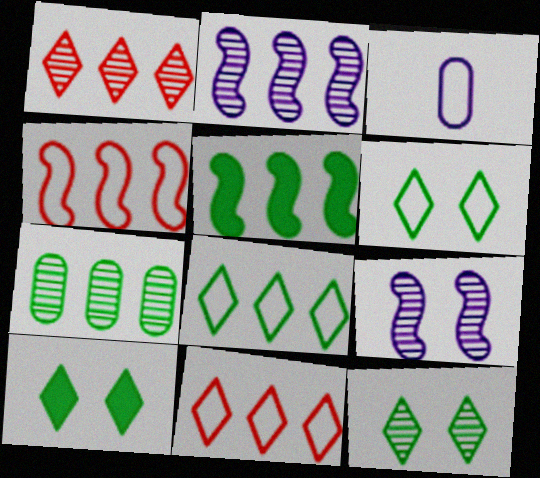[[1, 2, 7], 
[2, 4, 5], 
[3, 4, 6], 
[5, 7, 8], 
[6, 10, 12]]